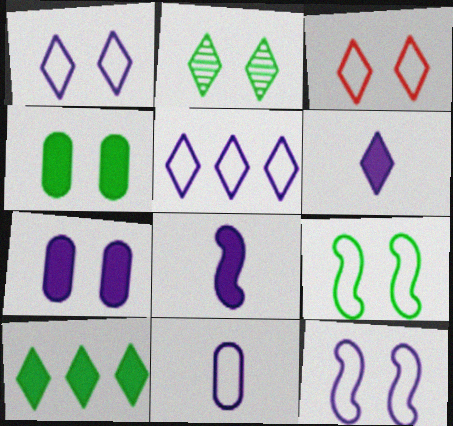[[2, 4, 9], 
[5, 11, 12]]